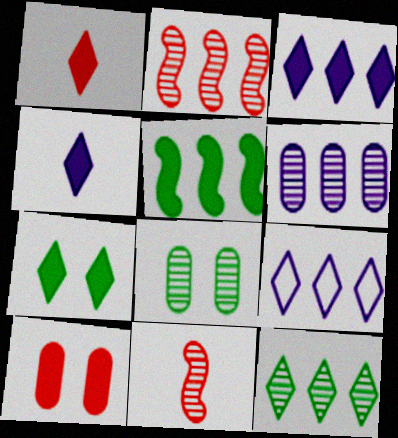[[1, 3, 7], 
[2, 6, 12], 
[4, 5, 10]]